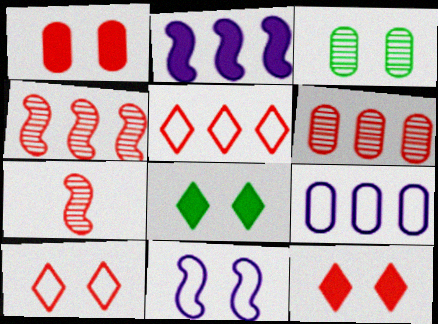[[1, 5, 7], 
[3, 11, 12], 
[7, 8, 9]]